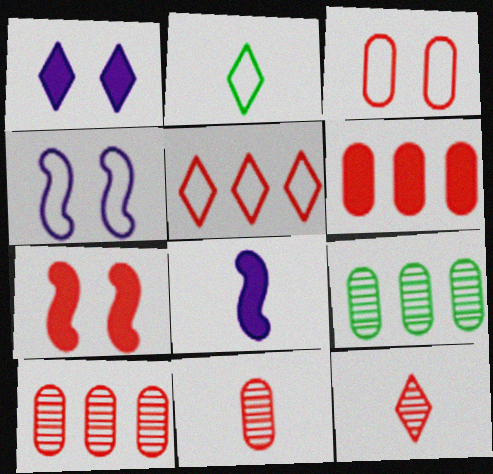[[2, 8, 11], 
[3, 6, 11], 
[5, 7, 11]]